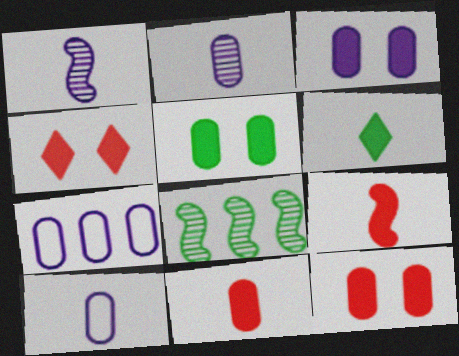[[2, 3, 7], 
[3, 5, 12], 
[4, 8, 10]]